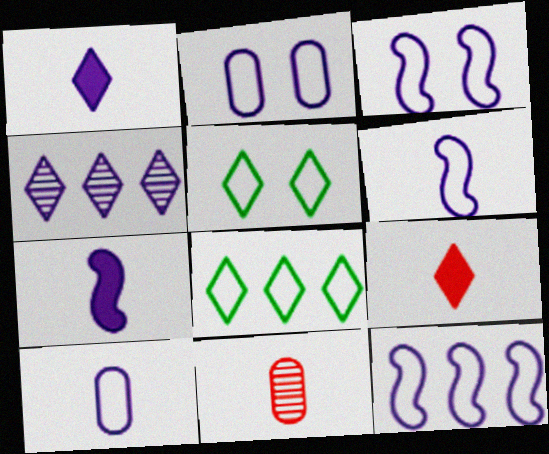[[2, 4, 7], 
[3, 6, 12], 
[4, 5, 9]]